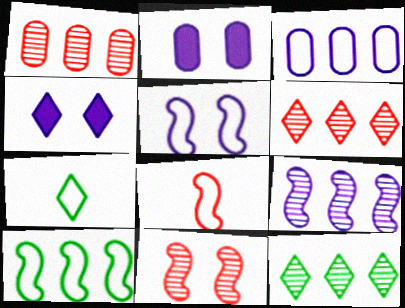[[1, 9, 12], 
[2, 8, 12], 
[4, 6, 7], 
[5, 8, 10]]